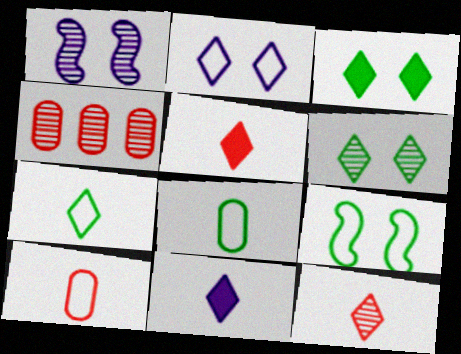[[4, 9, 11], 
[7, 11, 12]]